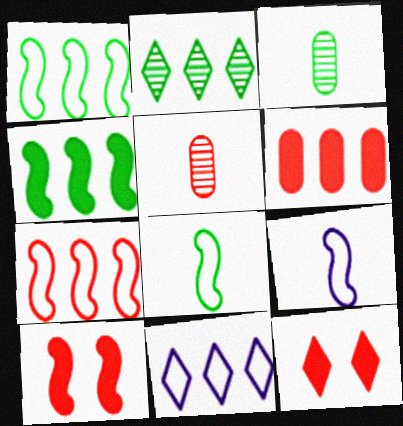[[3, 10, 11], 
[5, 7, 12]]